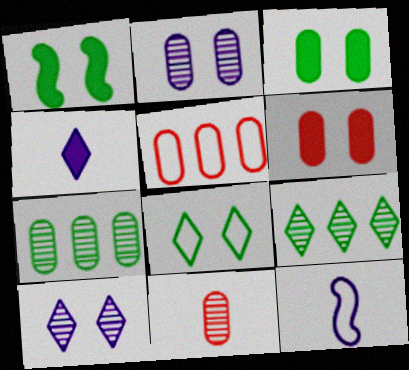[[2, 7, 11], 
[5, 6, 11], 
[5, 8, 12], 
[6, 9, 12]]